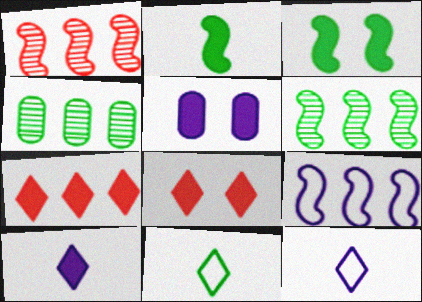[[1, 5, 11], 
[2, 5, 7], 
[3, 4, 11], 
[3, 5, 8], 
[4, 7, 9]]